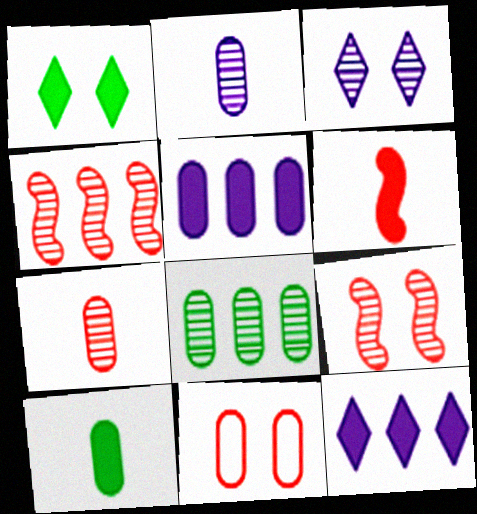[[1, 5, 6]]